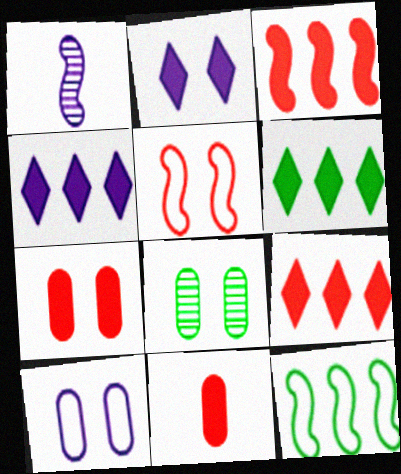[[1, 4, 10], 
[2, 5, 8], 
[4, 6, 9], 
[7, 8, 10]]